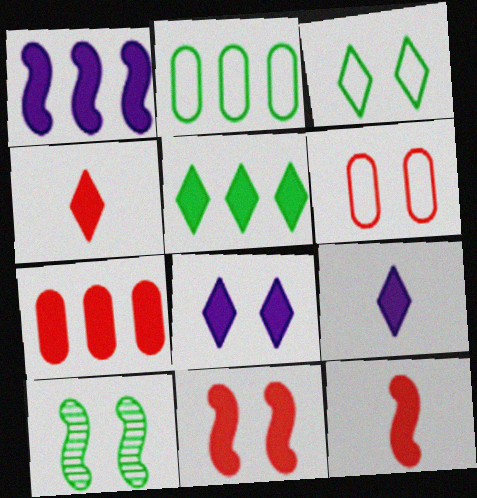[[1, 5, 7], 
[4, 5, 8], 
[4, 7, 11], 
[6, 8, 10]]